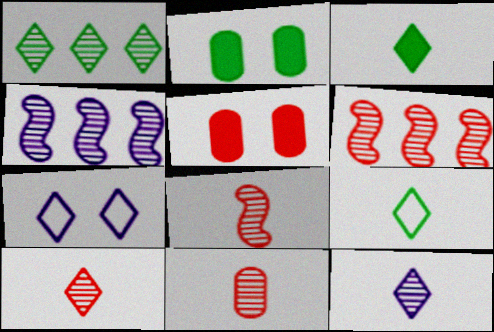[[4, 5, 9], 
[8, 10, 11]]